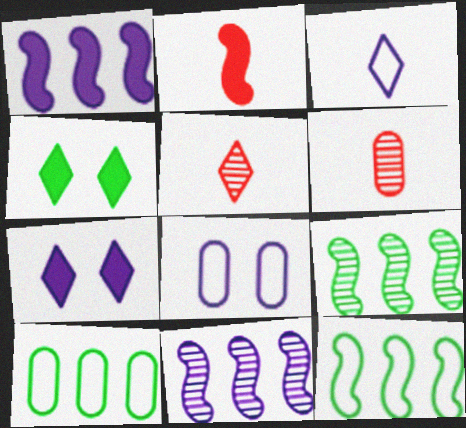[[6, 7, 12]]